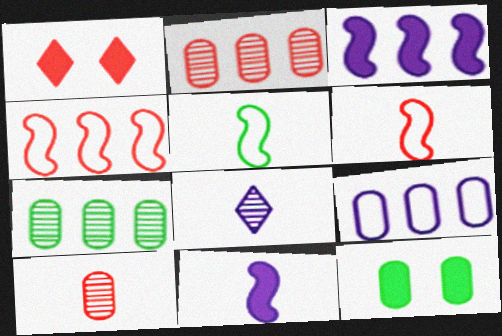[[1, 2, 6], 
[1, 4, 10], 
[4, 8, 12], 
[9, 10, 12]]